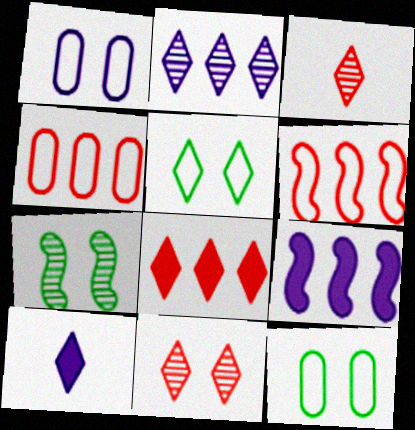[[3, 9, 12], 
[4, 7, 10]]